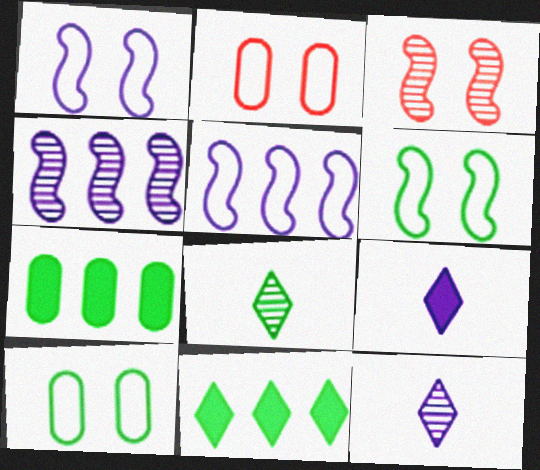[[6, 7, 8]]